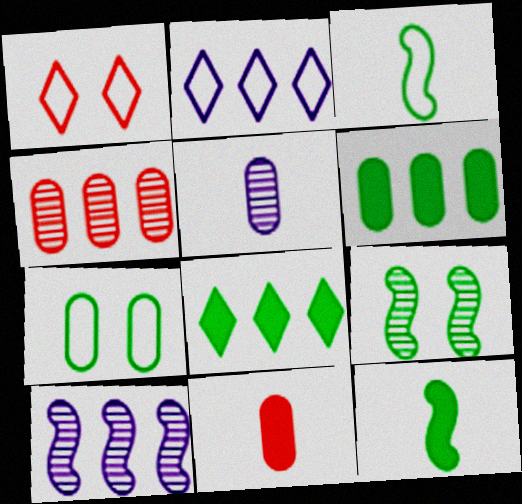[[2, 9, 11]]